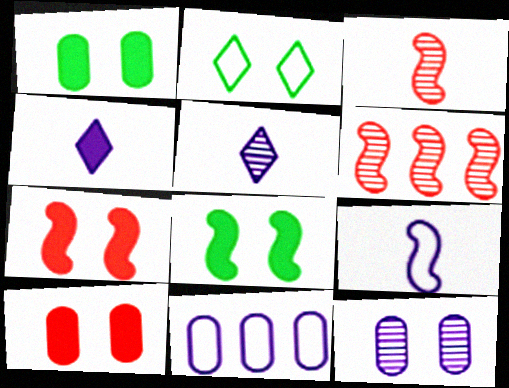[[2, 7, 12], 
[6, 8, 9]]